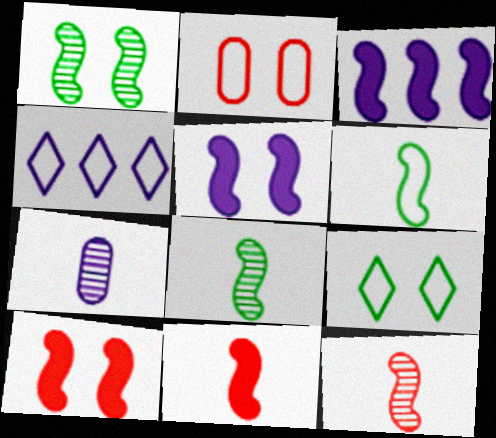[[2, 4, 6], 
[4, 5, 7]]